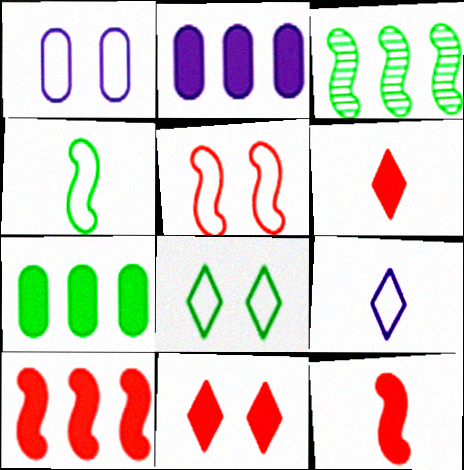[[1, 3, 6], 
[1, 5, 8]]